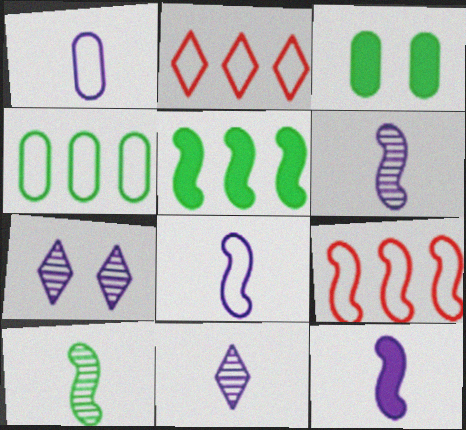[[1, 11, 12], 
[2, 3, 6], 
[3, 9, 11], 
[6, 8, 12]]